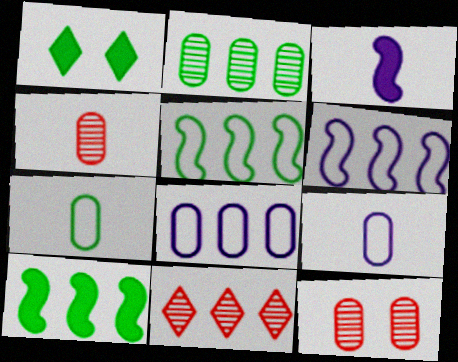[[1, 4, 6], 
[8, 10, 11]]